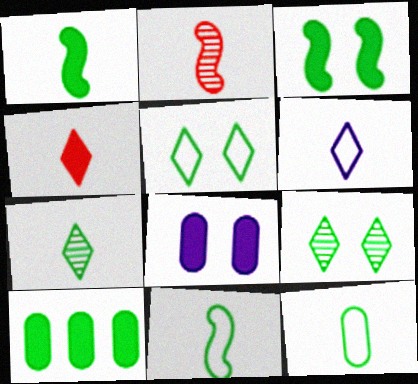[[1, 7, 12], 
[4, 6, 7], 
[9, 10, 11]]